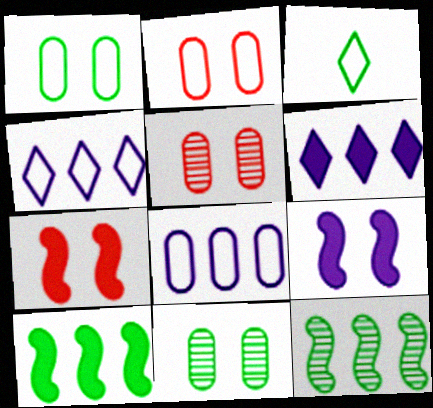[[3, 10, 11]]